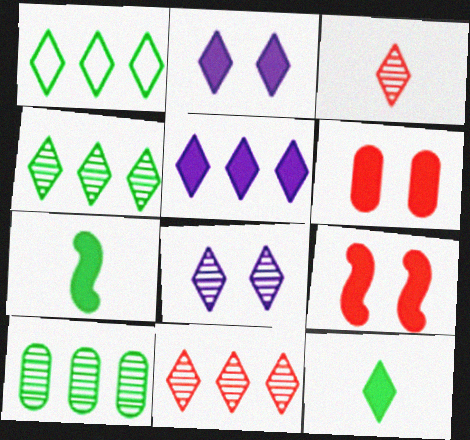[[1, 2, 3], 
[1, 5, 11], 
[3, 4, 8], 
[5, 6, 7]]